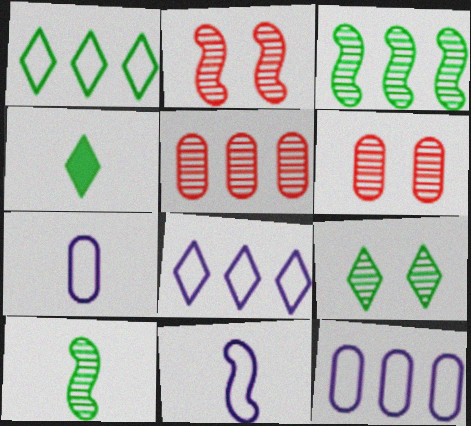[[1, 4, 9], 
[2, 4, 12]]